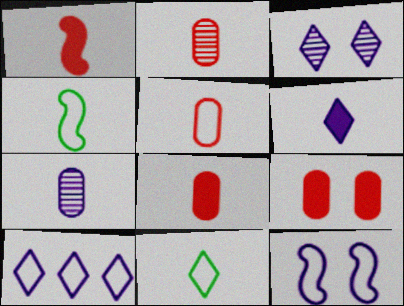[[1, 7, 11], 
[2, 4, 6], 
[2, 5, 8], 
[3, 6, 10]]